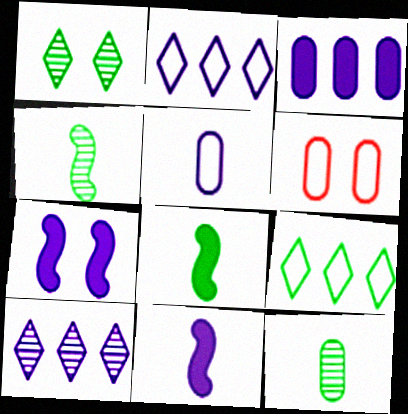[[1, 6, 7], 
[3, 6, 12], 
[5, 7, 10], 
[6, 8, 10]]